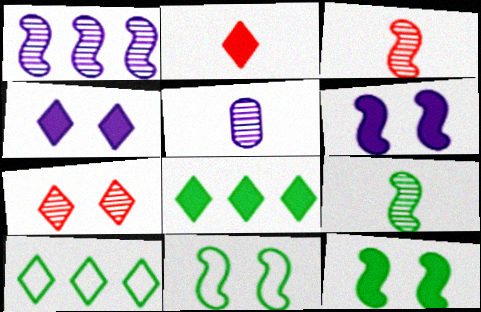[[2, 4, 8]]